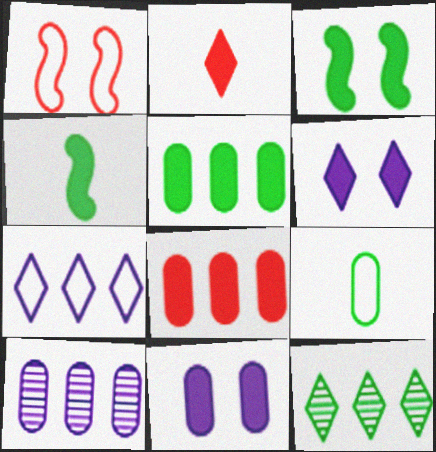[[1, 7, 9], 
[3, 9, 12], 
[4, 6, 8]]